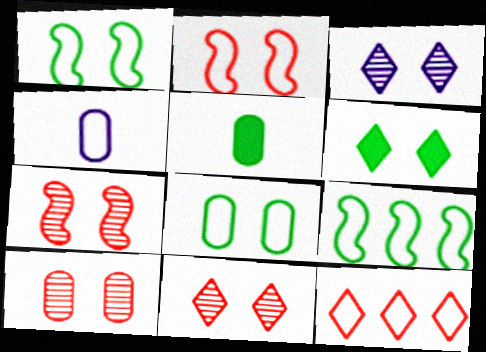[[1, 4, 12], 
[7, 10, 11]]